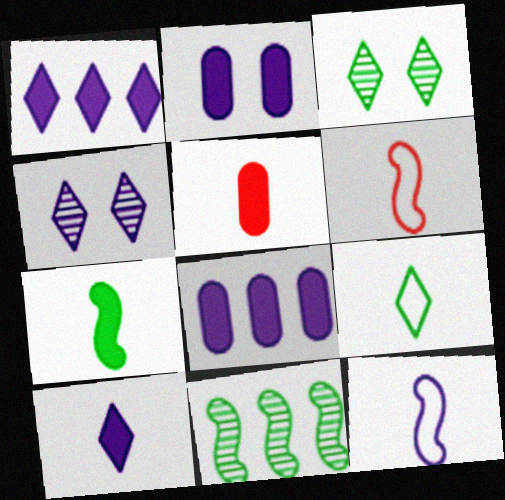[[3, 6, 8], 
[4, 8, 12], 
[5, 7, 10]]